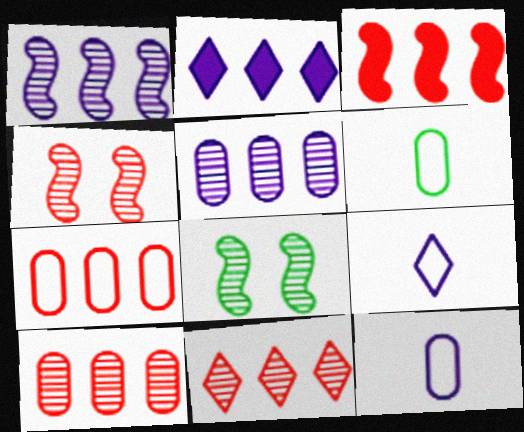[[2, 4, 6], 
[3, 7, 11]]